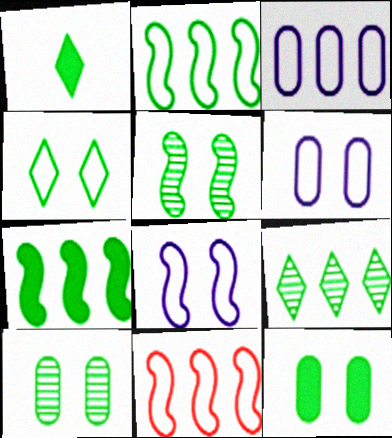[[1, 2, 10], 
[1, 4, 9], 
[1, 7, 12], 
[4, 5, 12]]